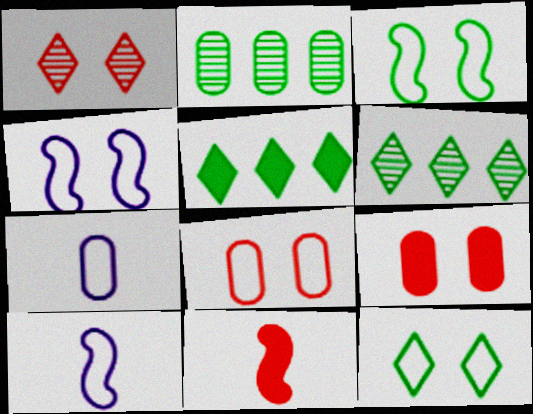[[2, 7, 9], 
[4, 8, 12], 
[6, 9, 10]]